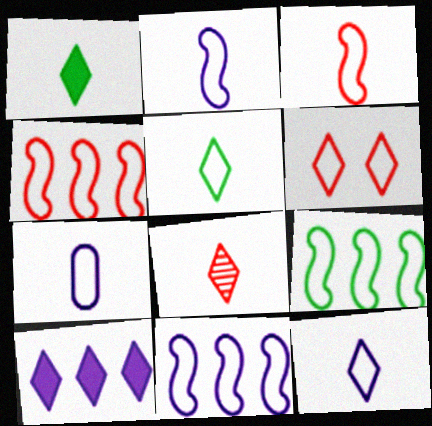[[1, 8, 12], 
[2, 7, 12], 
[3, 5, 7], 
[4, 9, 11], 
[6, 7, 9]]